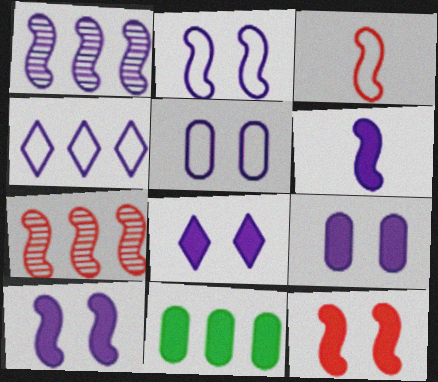[[1, 2, 6], 
[3, 7, 12], 
[4, 7, 11], 
[8, 9, 10]]